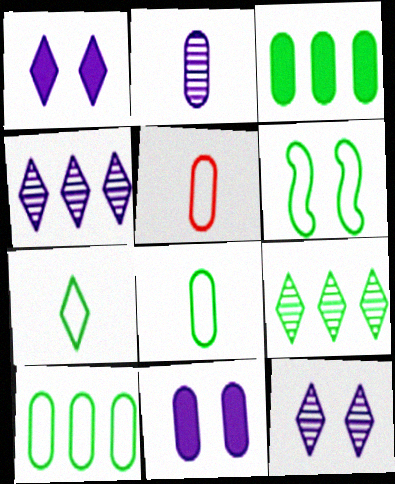[[6, 7, 10]]